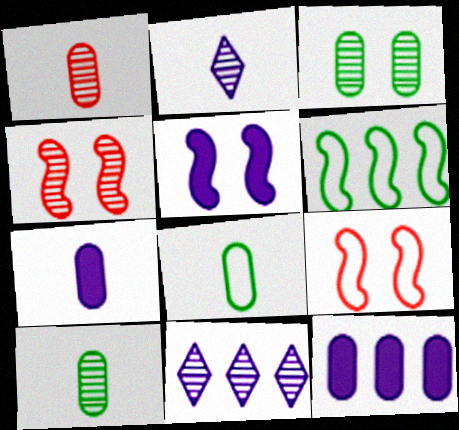[[1, 7, 8], 
[4, 10, 11]]